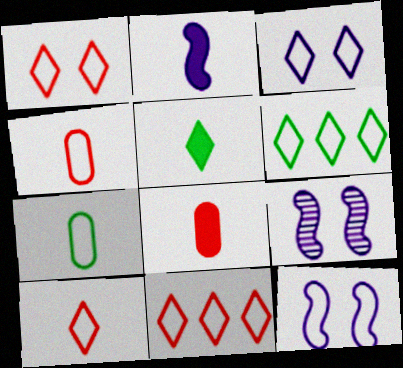[[1, 10, 11], 
[2, 5, 8], 
[3, 6, 10], 
[4, 6, 12], 
[6, 8, 9], 
[7, 11, 12]]